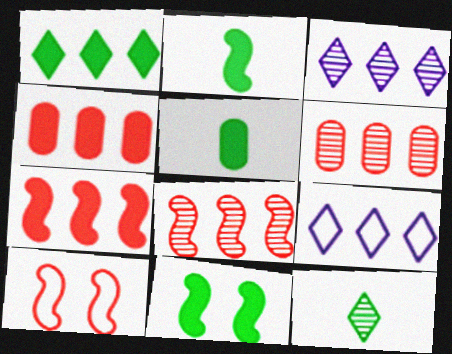[[1, 5, 11], 
[3, 5, 10]]